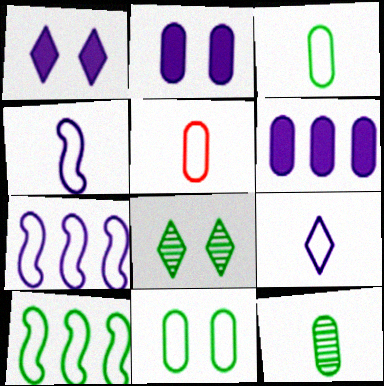[]